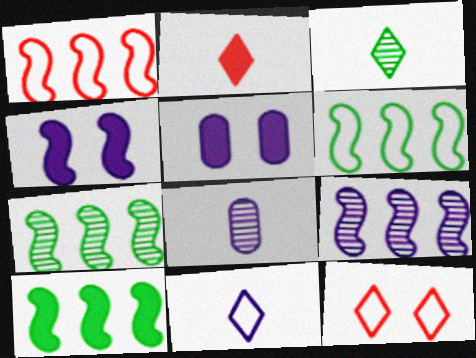[[1, 3, 5], 
[1, 9, 10], 
[2, 3, 11], 
[2, 5, 10], 
[5, 9, 11], 
[6, 7, 10], 
[8, 10, 12]]